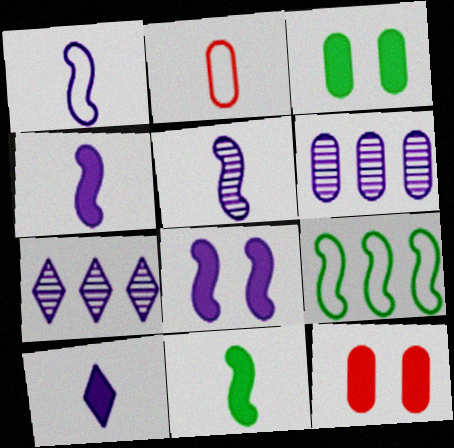[[1, 4, 5], 
[2, 3, 6]]